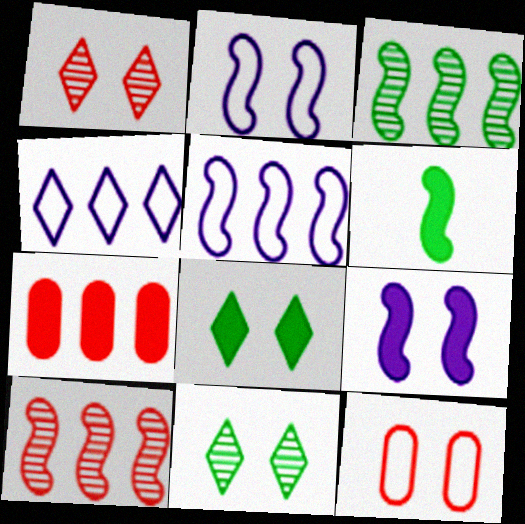[[2, 6, 10], 
[3, 4, 7], 
[9, 11, 12]]